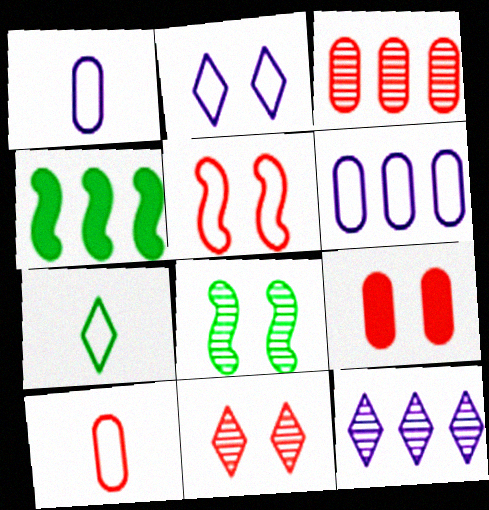[[1, 4, 11], 
[2, 8, 9], 
[3, 9, 10], 
[5, 6, 7], 
[5, 9, 11]]